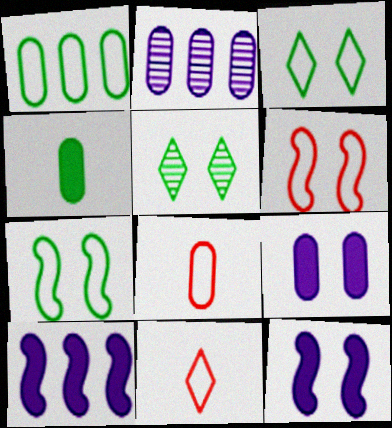[[5, 6, 9], 
[5, 8, 10]]